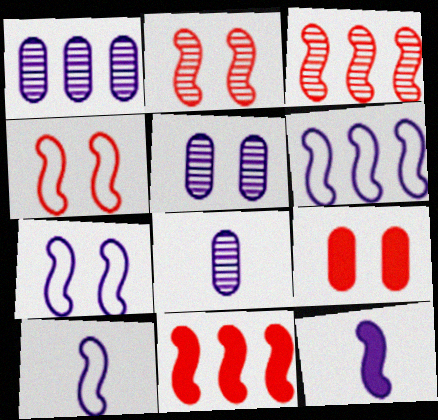[[1, 5, 8], 
[6, 7, 10]]